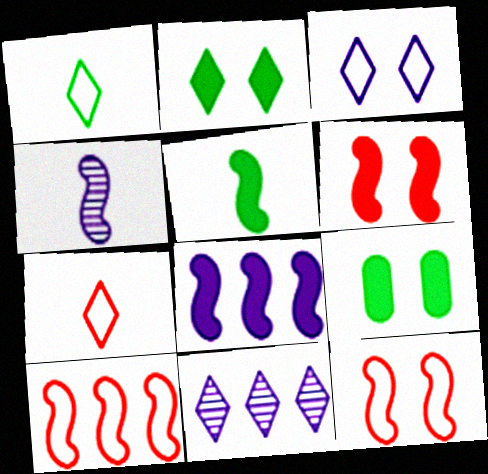[[2, 7, 11], 
[5, 6, 8]]